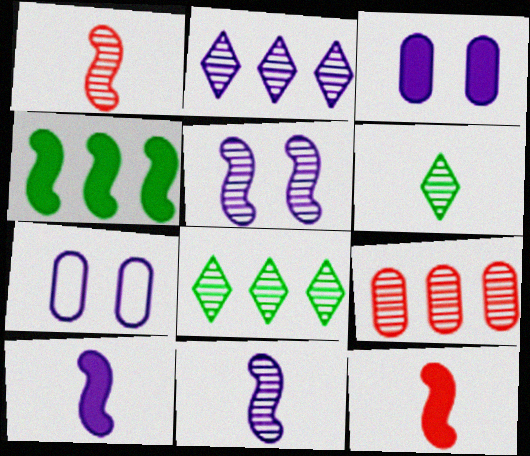[[2, 7, 10], 
[5, 6, 9], 
[7, 8, 12]]